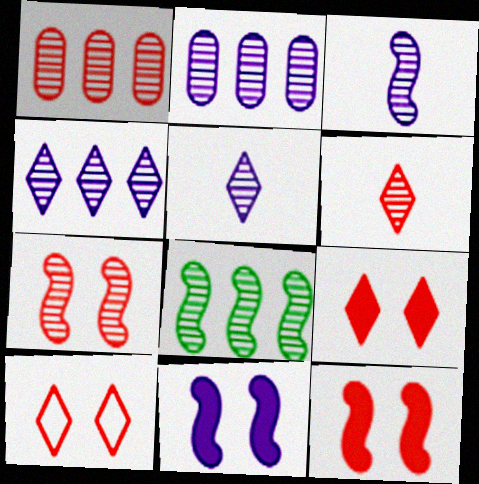[[1, 4, 8], 
[1, 6, 7], 
[3, 7, 8]]